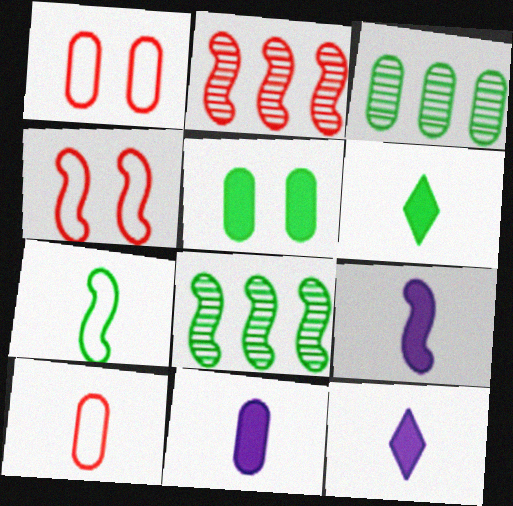[[1, 3, 11], 
[1, 8, 12], 
[3, 4, 12], 
[4, 8, 9], 
[9, 11, 12]]